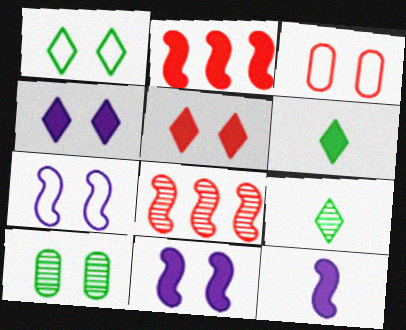[[1, 3, 7], 
[5, 7, 10]]